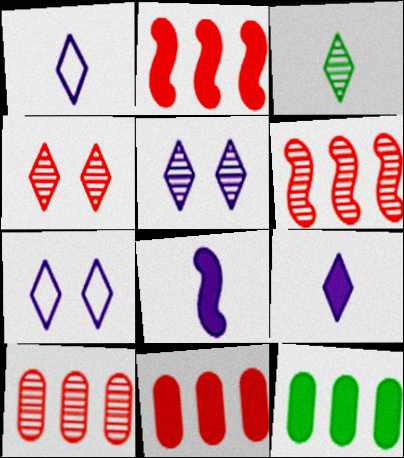[]